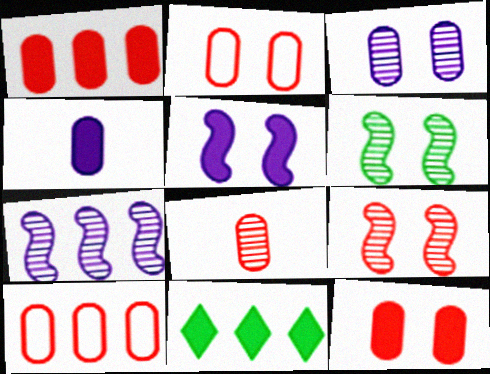[[1, 2, 8], 
[7, 10, 11], 
[8, 10, 12]]